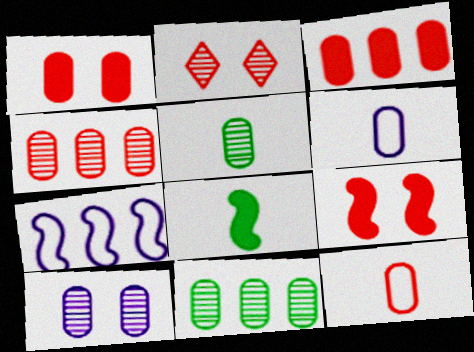[[1, 4, 12], 
[1, 6, 11], 
[4, 5, 10]]